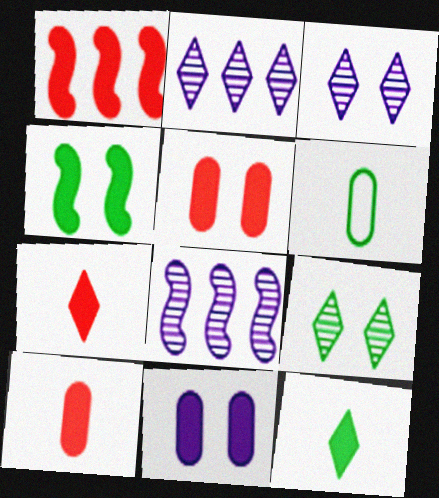[[1, 3, 6], 
[1, 5, 7], 
[1, 11, 12]]